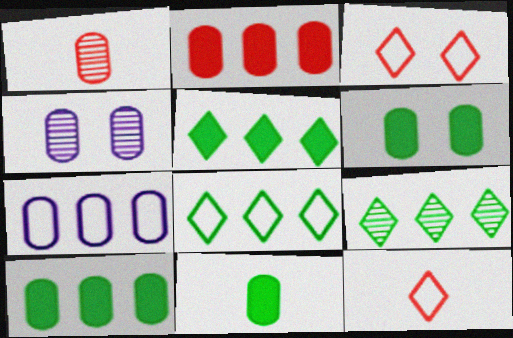[[1, 6, 7], 
[5, 8, 9], 
[6, 10, 11]]